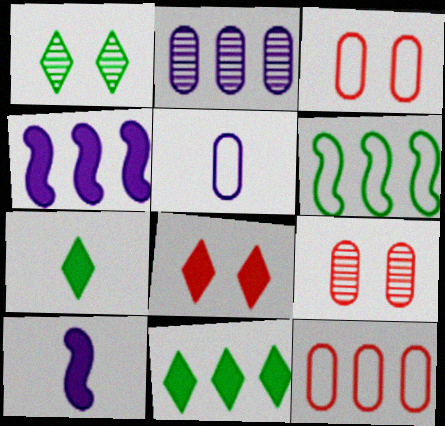[[1, 10, 12]]